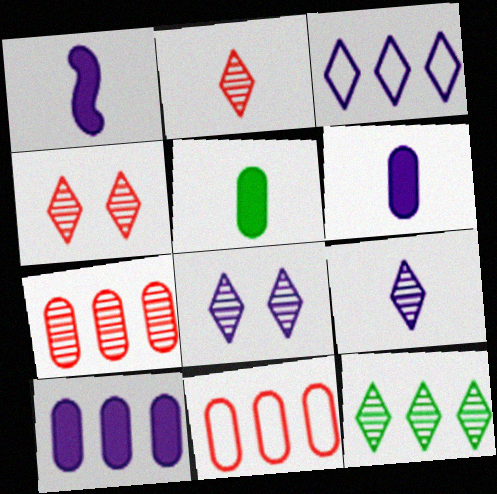[[2, 8, 12], 
[4, 9, 12]]